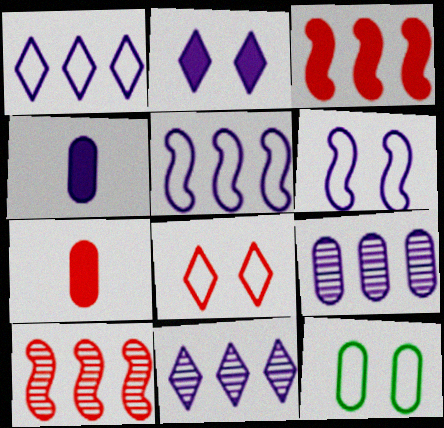[[4, 6, 11], 
[6, 8, 12], 
[7, 8, 10], 
[7, 9, 12]]